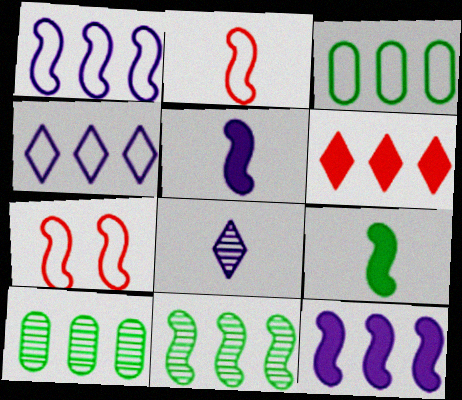[[1, 6, 10], 
[5, 7, 11]]